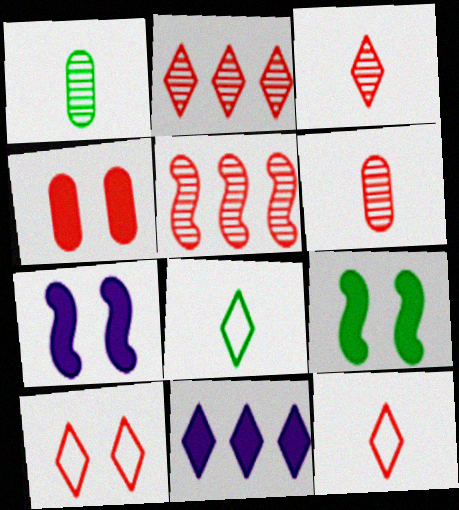[[4, 5, 12]]